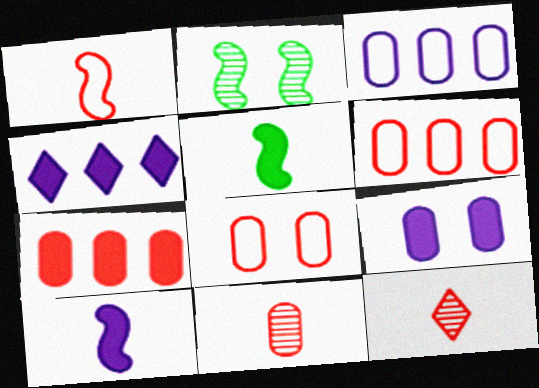[[4, 9, 10], 
[7, 8, 11]]